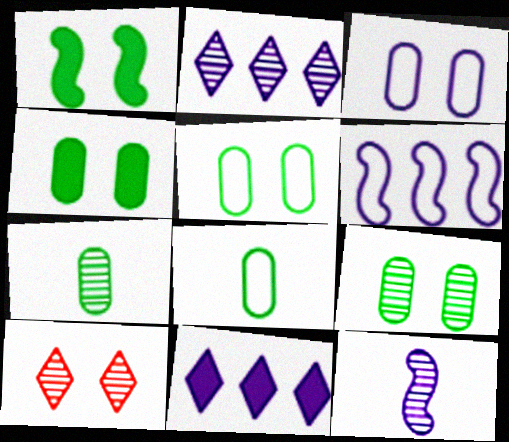[[1, 3, 10], 
[3, 11, 12], 
[4, 5, 9]]